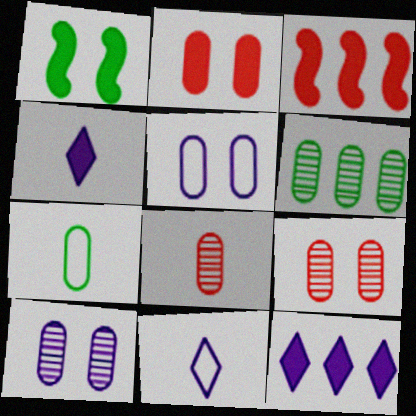[[6, 8, 10]]